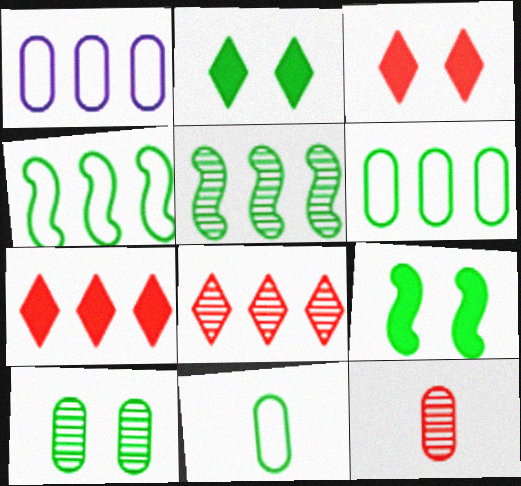[[1, 5, 7], 
[2, 5, 11]]